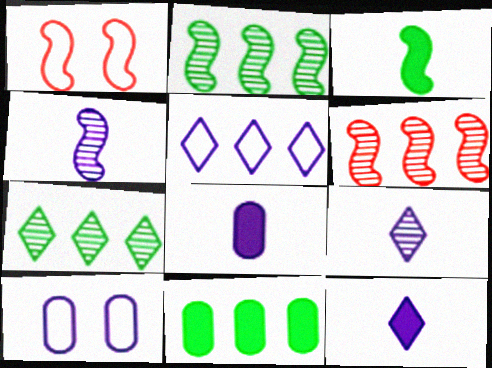[[1, 7, 8], 
[1, 9, 11], 
[5, 6, 11]]